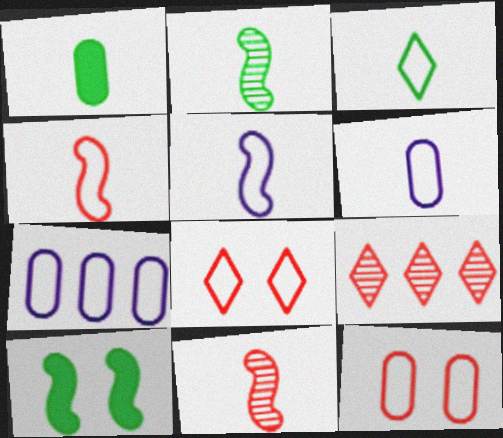[[1, 2, 3], 
[3, 4, 6], 
[6, 9, 10]]